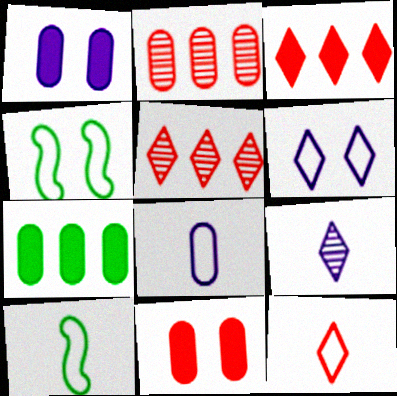[[1, 5, 10], 
[8, 10, 12]]